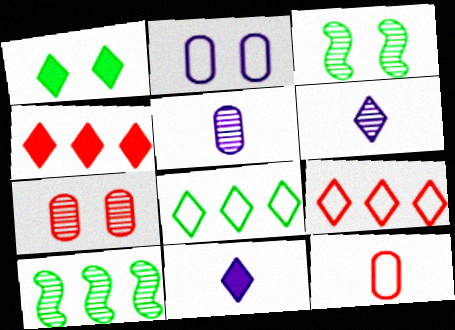[[1, 4, 11], 
[1, 6, 9], 
[6, 7, 10]]